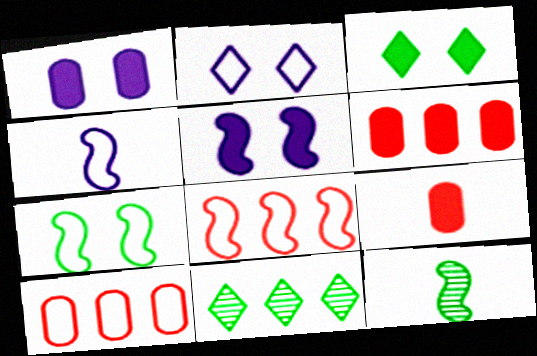[[2, 6, 12], 
[4, 7, 8], 
[5, 8, 12]]